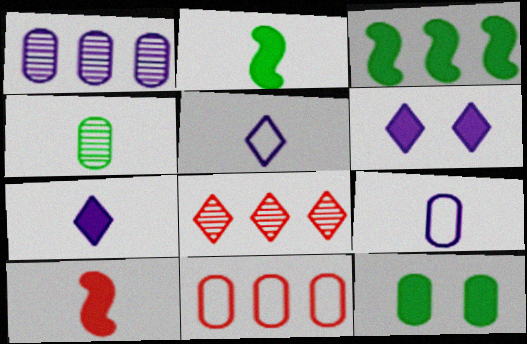[[4, 5, 10]]